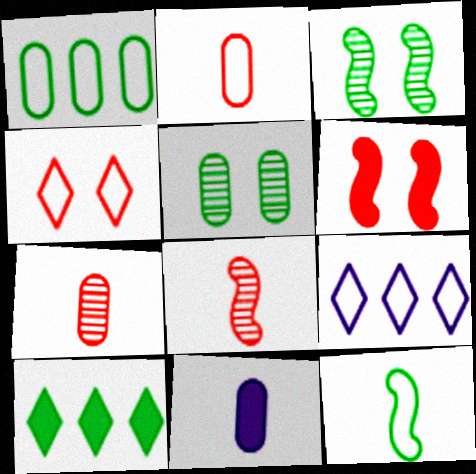[[5, 10, 12], 
[6, 10, 11]]